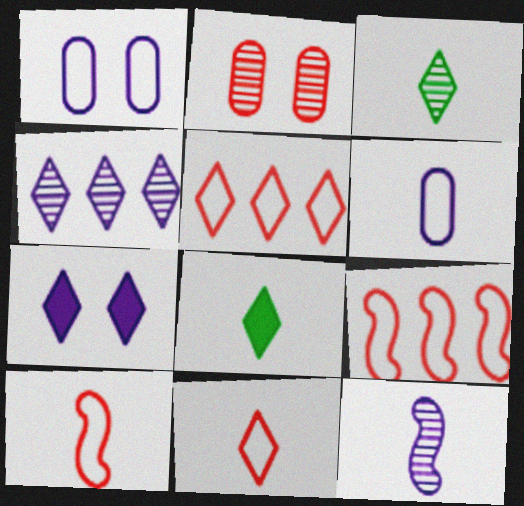[[3, 5, 7]]